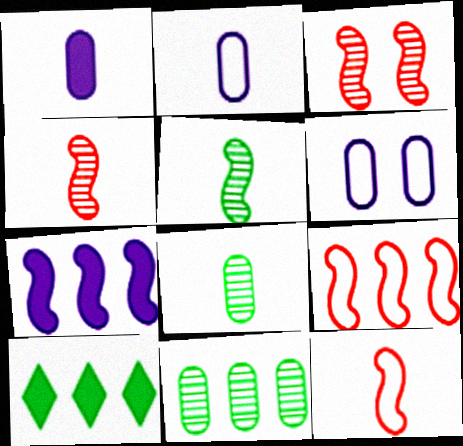[[2, 3, 10], 
[4, 6, 10]]